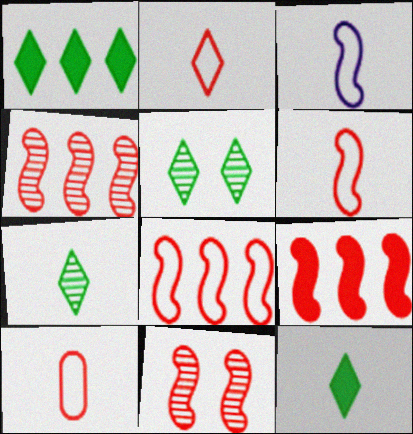[[2, 6, 10], 
[4, 8, 9], 
[6, 9, 11]]